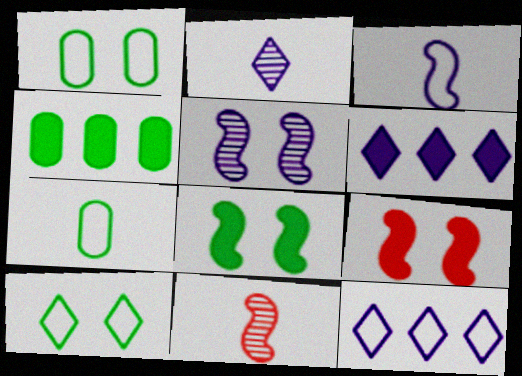[[1, 6, 11]]